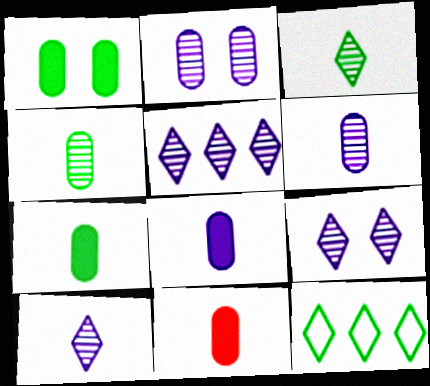[[5, 9, 10], 
[7, 8, 11]]